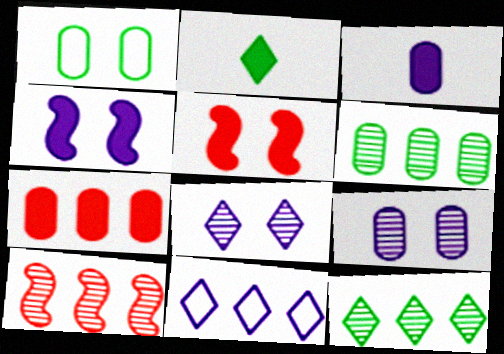[[1, 5, 8], 
[2, 4, 7]]